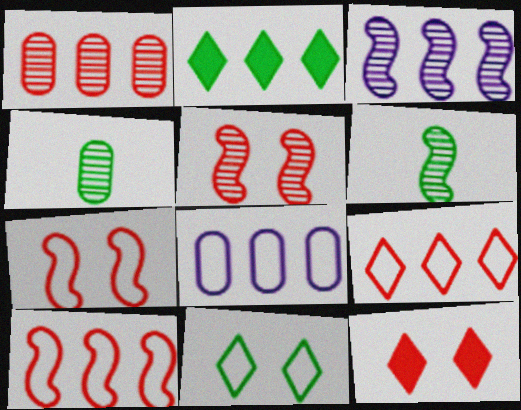[[3, 5, 6], 
[6, 8, 12]]